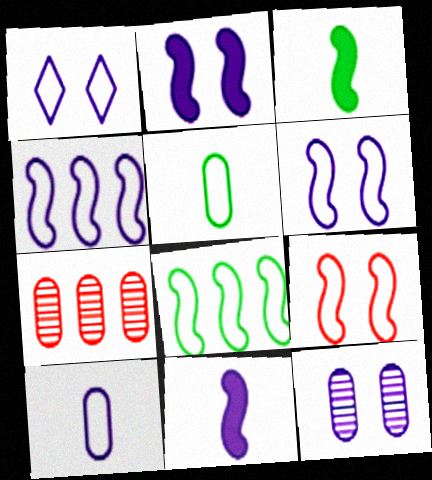[[1, 2, 12], 
[1, 3, 7], 
[1, 4, 10]]